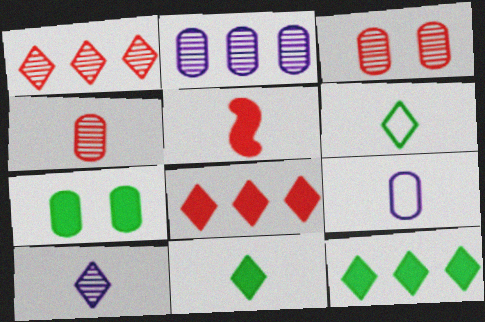[]